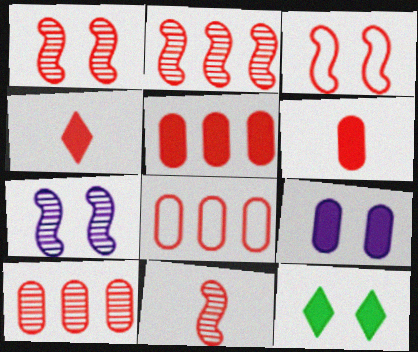[[1, 2, 11], 
[1, 4, 8], 
[3, 4, 10], 
[5, 8, 10]]